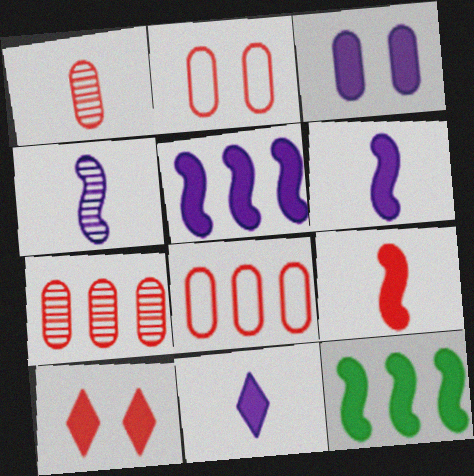[[3, 5, 11]]